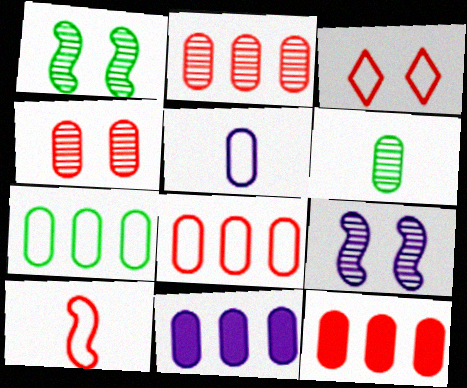[[2, 7, 11], 
[2, 8, 12], 
[3, 8, 10]]